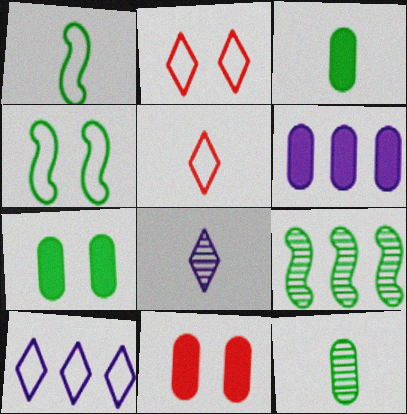[[3, 6, 11]]